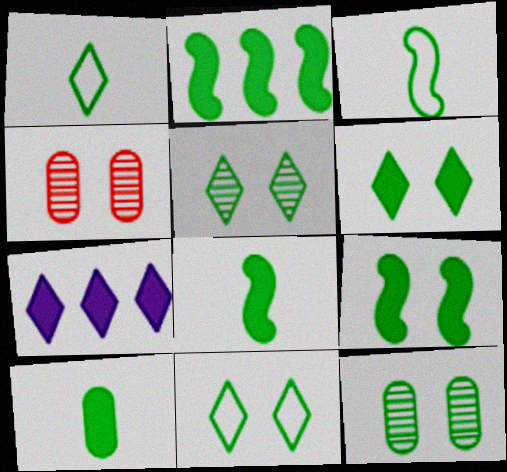[[1, 2, 12], 
[2, 6, 10], 
[2, 8, 9], 
[3, 4, 7], 
[5, 6, 11], 
[9, 11, 12]]